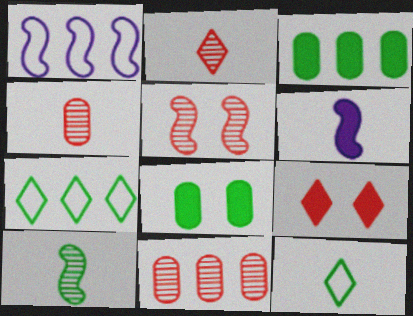[[1, 2, 8], 
[2, 5, 11], 
[3, 6, 9], 
[4, 6, 12], 
[7, 8, 10]]